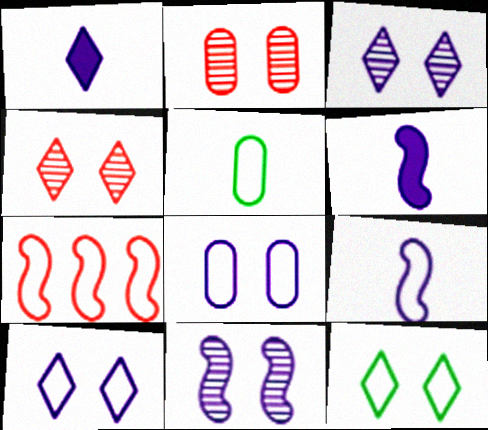[[5, 7, 10]]